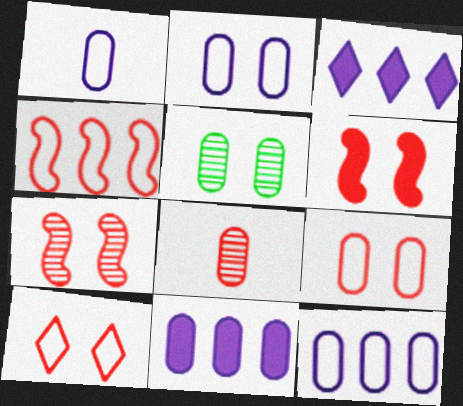[[1, 2, 12]]